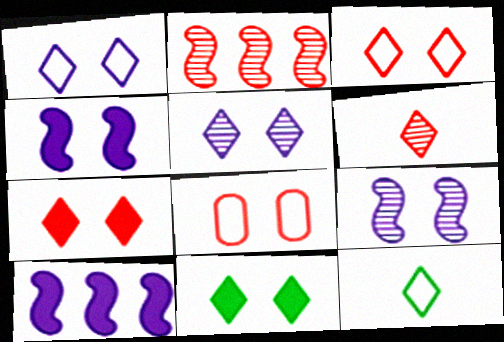[[3, 5, 11], 
[8, 9, 11]]